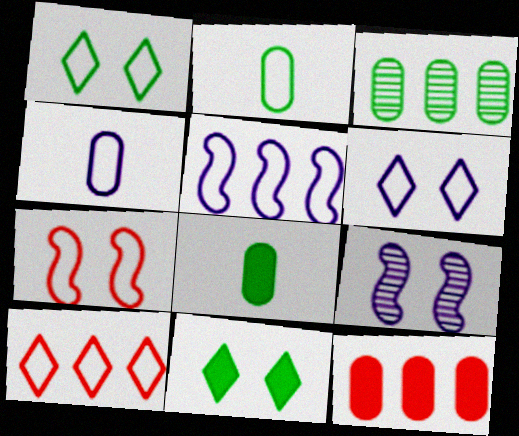[[4, 5, 6], 
[8, 9, 10]]